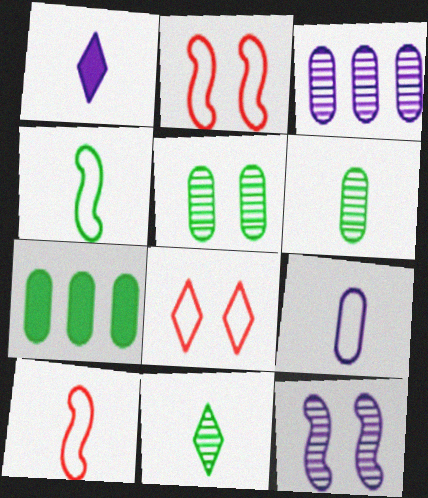[[1, 6, 10]]